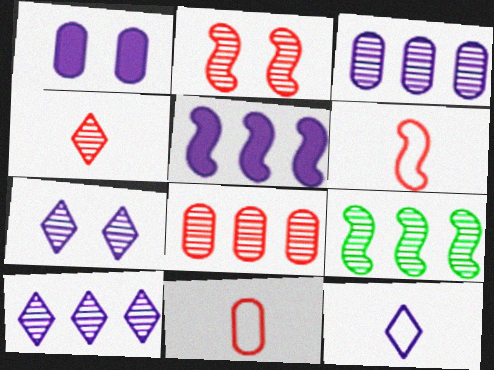[[2, 4, 8], 
[8, 9, 10]]